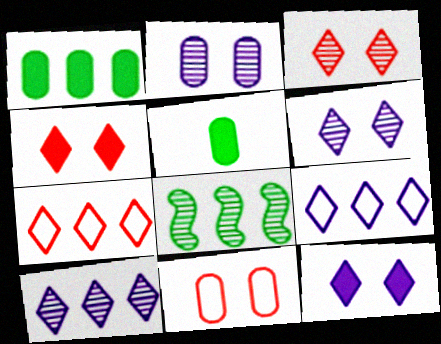[]